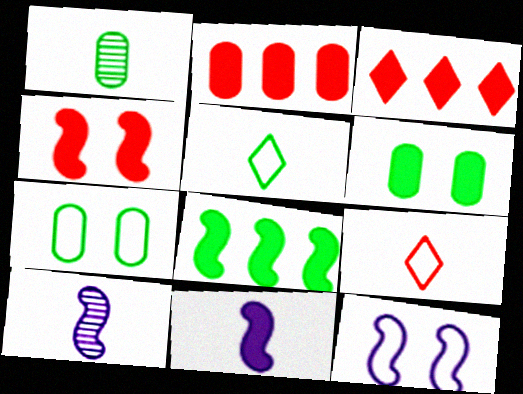[[1, 3, 12], 
[1, 9, 11], 
[3, 6, 11], 
[3, 7, 10], 
[4, 8, 11]]